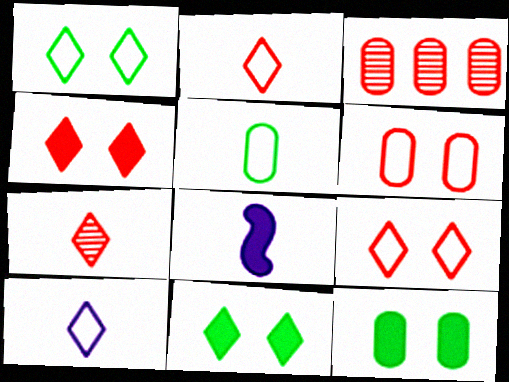[[1, 3, 8], 
[5, 7, 8]]